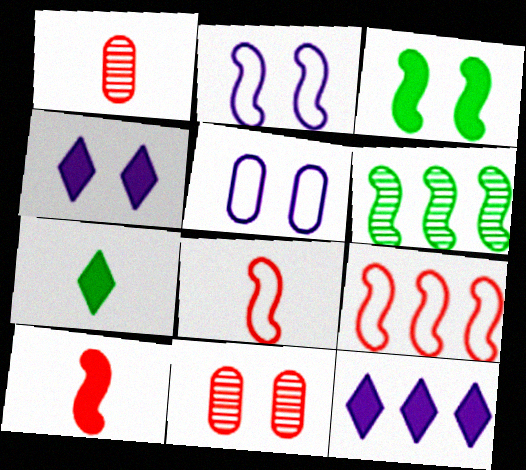[[2, 6, 10]]